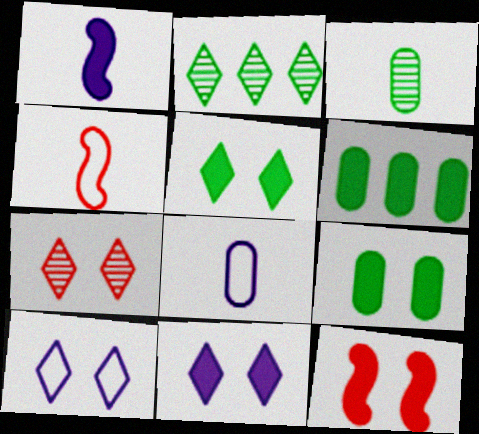[[2, 8, 12], 
[5, 7, 10], 
[9, 11, 12]]